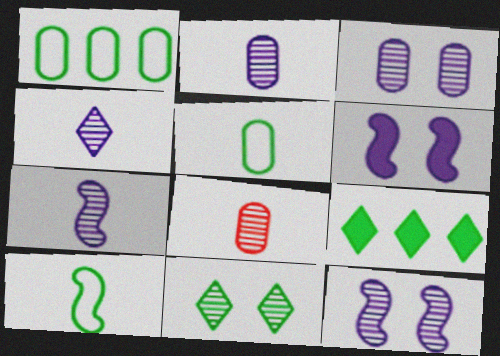[[2, 4, 7]]